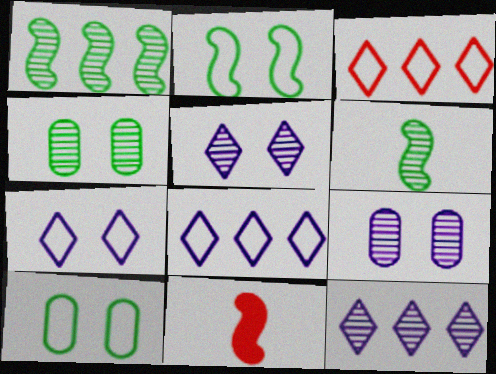[[4, 8, 11], 
[10, 11, 12]]